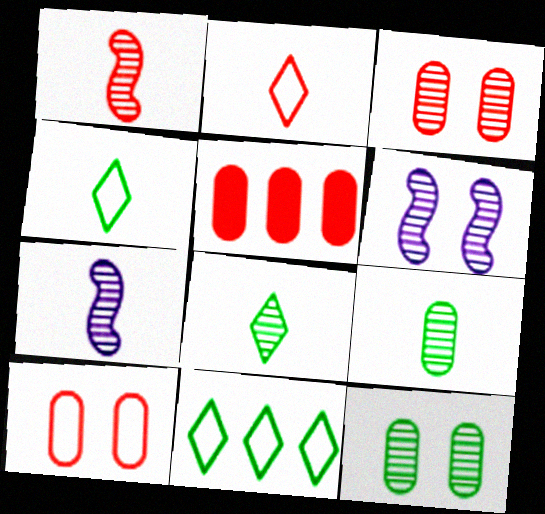[[4, 5, 6]]